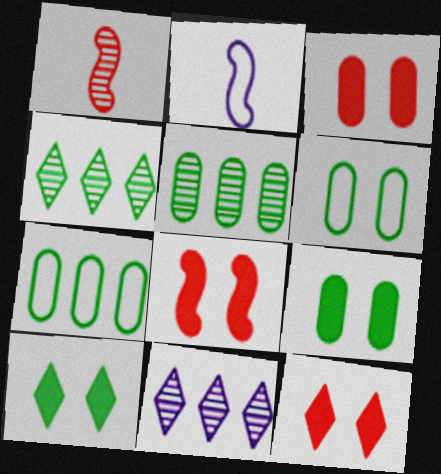[[2, 3, 4], 
[2, 5, 12], 
[3, 8, 12]]